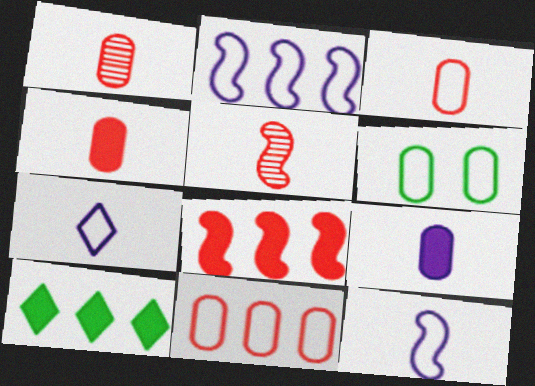[[1, 3, 4]]